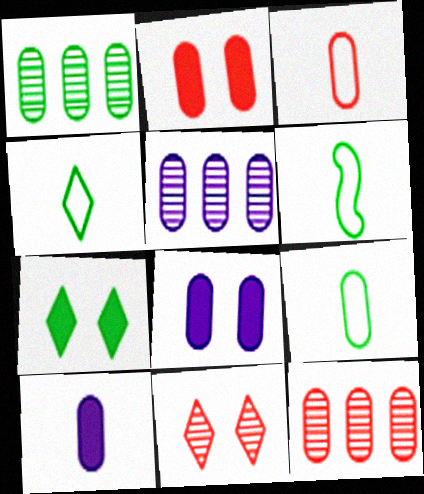[[1, 3, 8], 
[1, 5, 12], 
[1, 6, 7], 
[2, 3, 12], 
[2, 5, 9], 
[4, 6, 9], 
[8, 9, 12]]